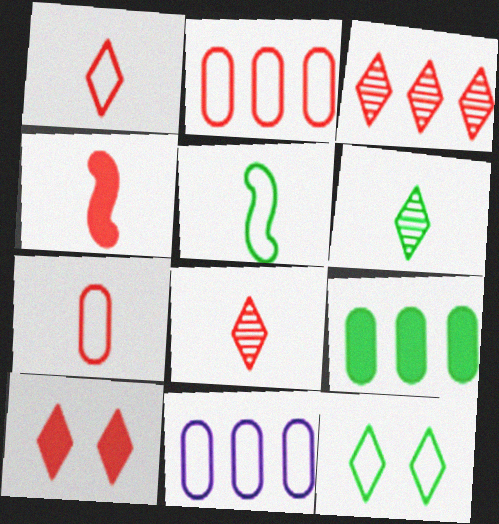[[1, 3, 10], 
[4, 7, 8]]